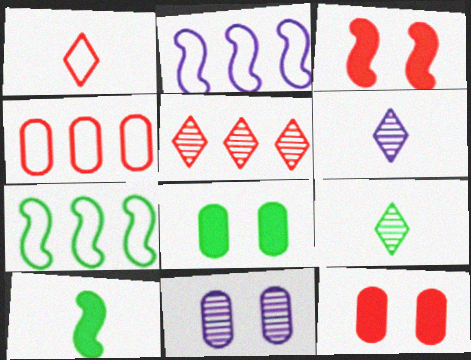[[2, 9, 12], 
[6, 7, 12], 
[7, 8, 9]]